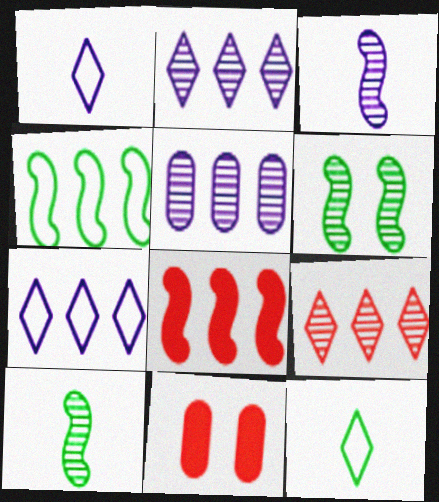[[7, 10, 11]]